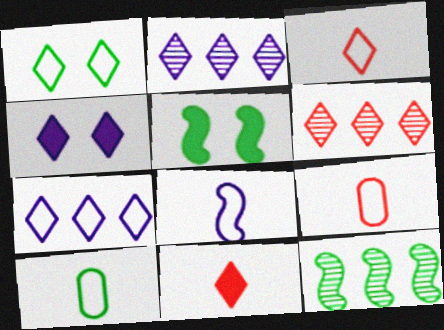[[1, 2, 11], 
[1, 3, 7], 
[2, 5, 9], 
[3, 8, 10], 
[4, 9, 12]]